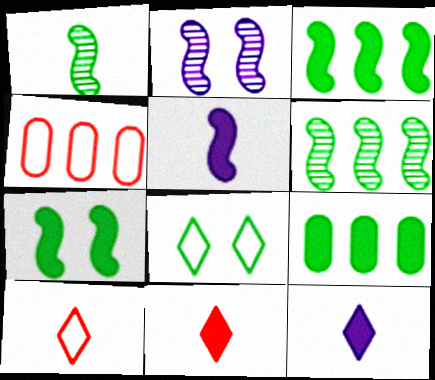[[1, 8, 9], 
[2, 9, 10]]